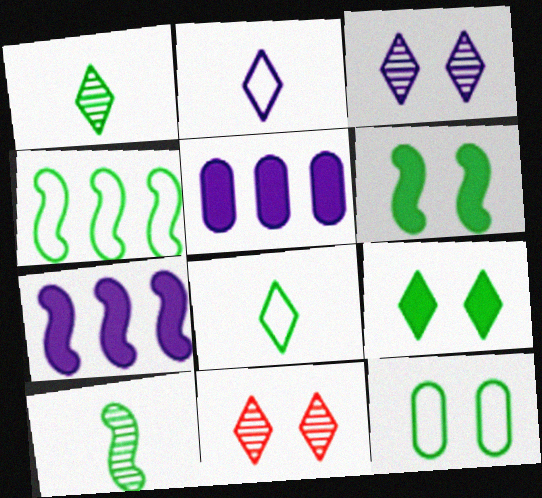[[4, 6, 10], 
[4, 8, 12]]